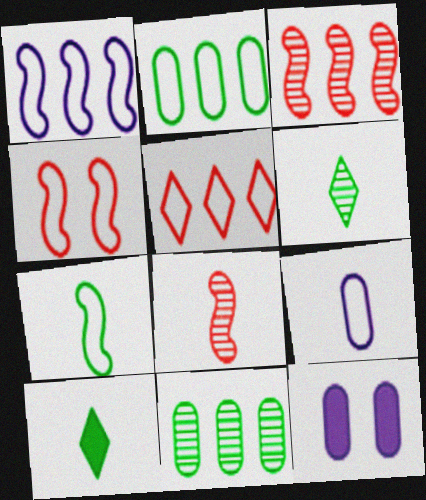[[1, 2, 5], 
[1, 4, 7], 
[8, 9, 10]]